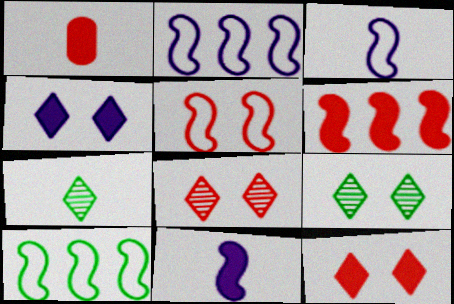[[1, 2, 9], 
[1, 3, 7], 
[1, 6, 12], 
[3, 5, 10]]